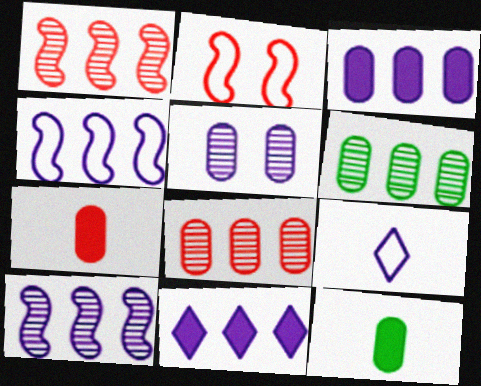[]